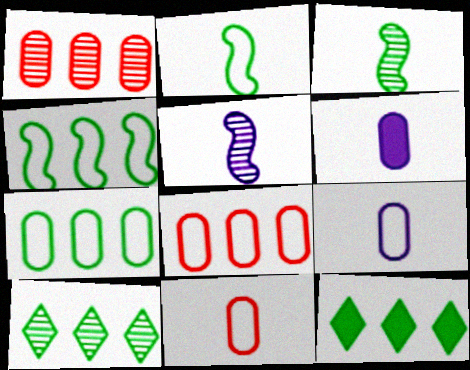[]